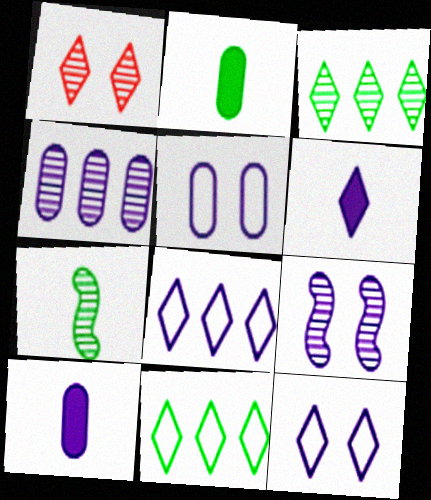[[1, 4, 7], 
[1, 6, 11], 
[4, 5, 10], 
[8, 9, 10]]